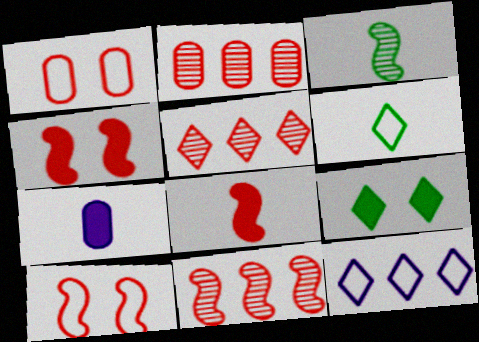[[1, 5, 8], 
[2, 5, 11], 
[8, 10, 11]]